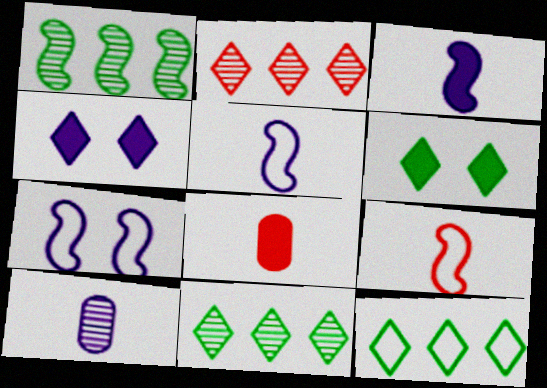[[7, 8, 11]]